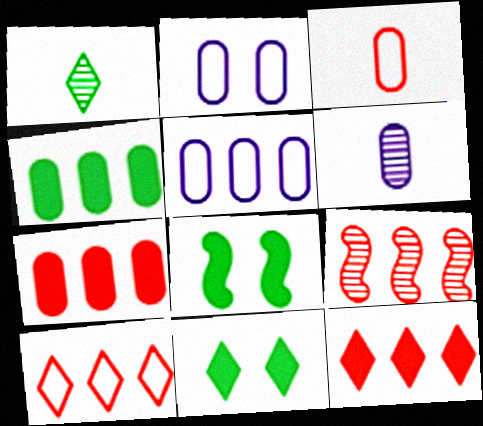[[6, 8, 10], 
[7, 9, 10]]